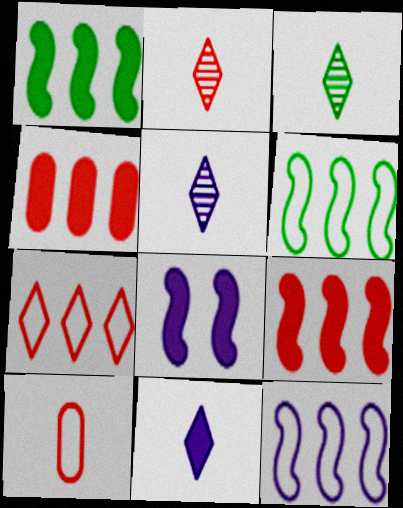[[2, 3, 5]]